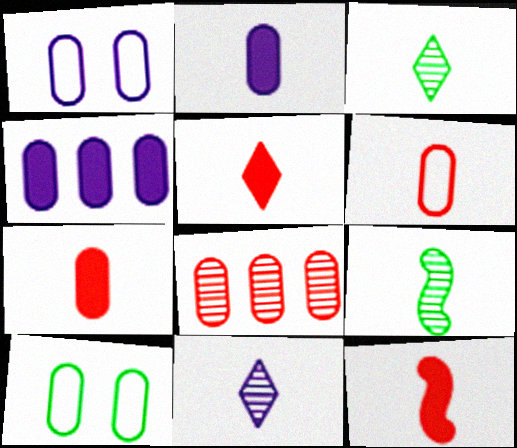[[2, 8, 10], 
[5, 7, 12]]